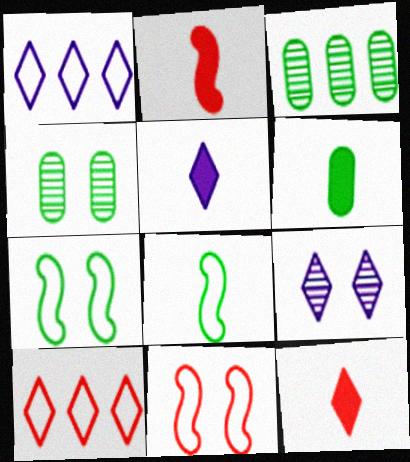[[1, 2, 4], 
[1, 5, 9], 
[2, 5, 6], 
[3, 5, 11]]